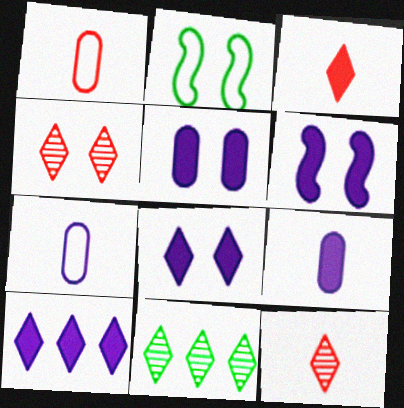[[1, 6, 11], 
[2, 4, 5], 
[5, 6, 8], 
[6, 9, 10]]